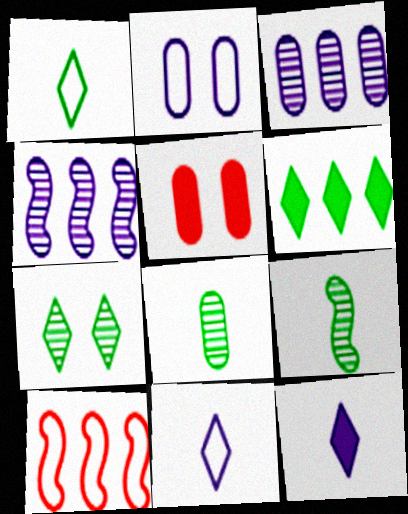[[1, 2, 10], 
[1, 4, 5], 
[1, 6, 7], 
[2, 4, 12], 
[3, 6, 10]]